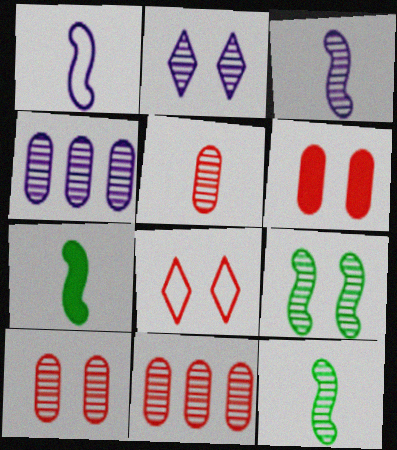[[2, 3, 4], 
[2, 9, 10], 
[2, 11, 12], 
[4, 7, 8], 
[5, 10, 11]]